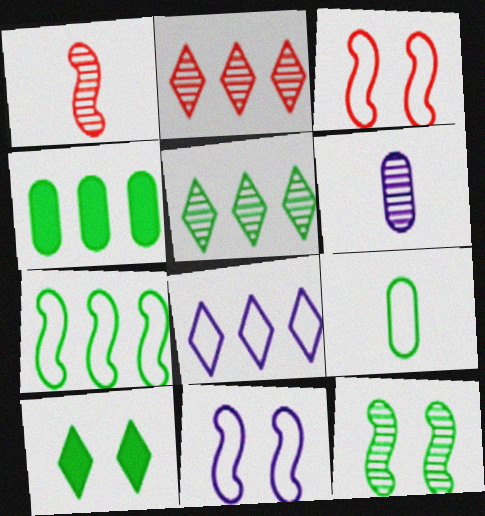[[2, 6, 12], 
[3, 8, 9], 
[4, 5, 7]]